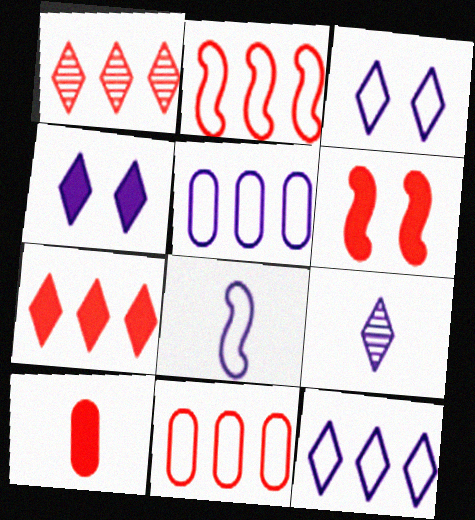[[3, 5, 8], 
[4, 9, 12], 
[6, 7, 10]]